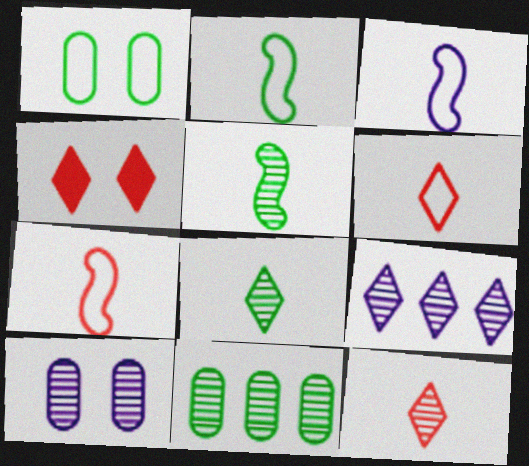[[2, 3, 7], 
[3, 4, 11]]